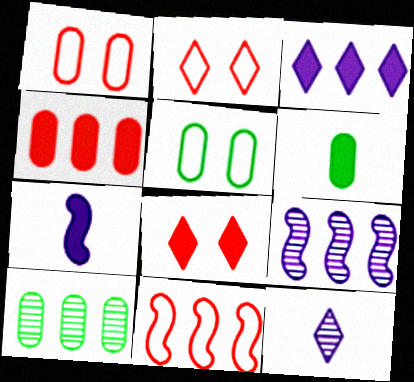[[2, 6, 9], 
[2, 7, 10], 
[3, 10, 11], 
[5, 6, 10]]